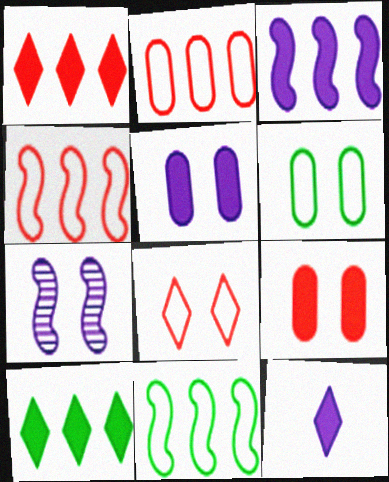[[3, 5, 12]]